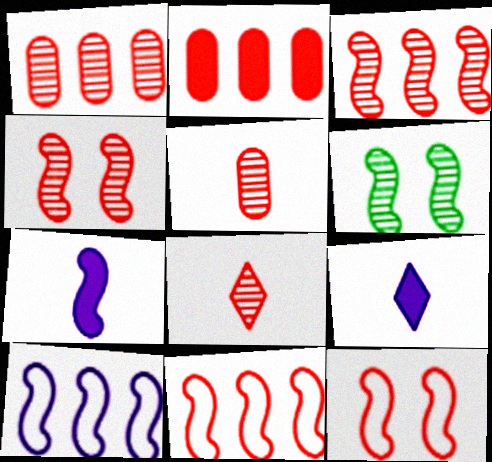[[1, 4, 8], 
[2, 8, 12], 
[6, 7, 11]]